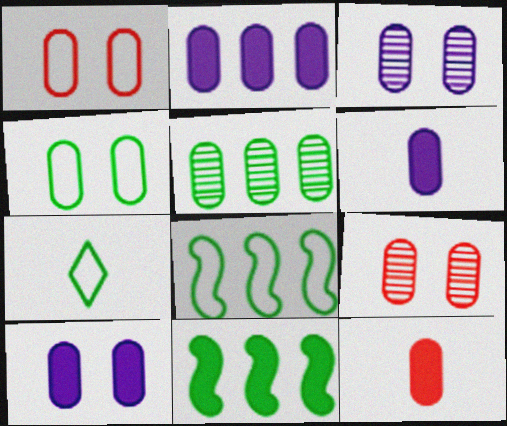[[1, 5, 6], 
[2, 6, 10], 
[4, 7, 8], 
[4, 9, 10]]